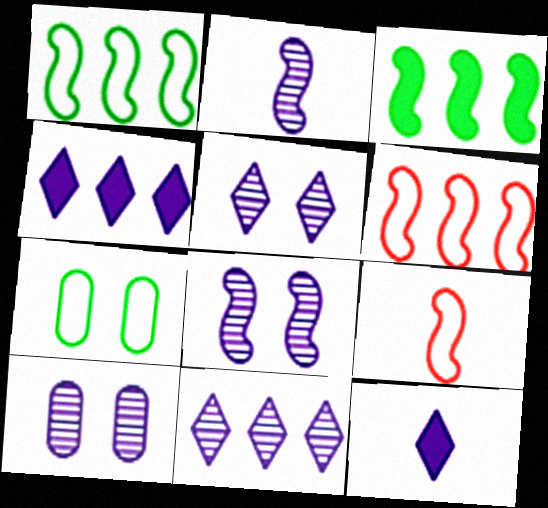[[2, 10, 11], 
[3, 8, 9], 
[5, 8, 10]]